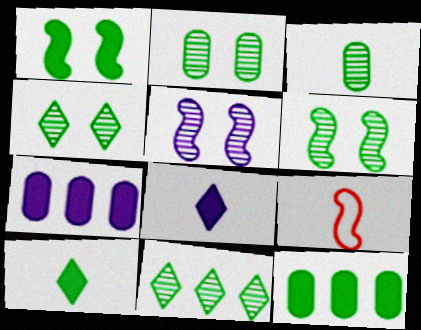[[1, 10, 12], 
[2, 4, 6], 
[3, 6, 11], 
[3, 8, 9], 
[4, 7, 9]]